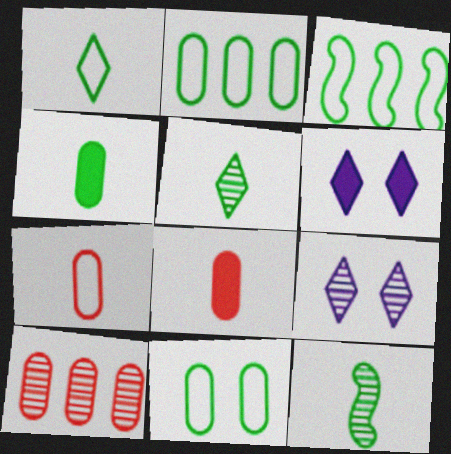[[1, 3, 11], 
[1, 4, 12], 
[3, 8, 9], 
[9, 10, 12]]